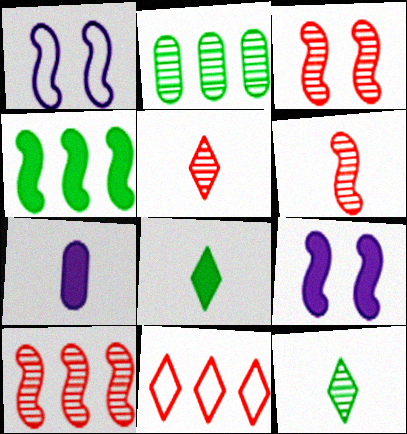[[1, 4, 6], 
[3, 6, 10]]